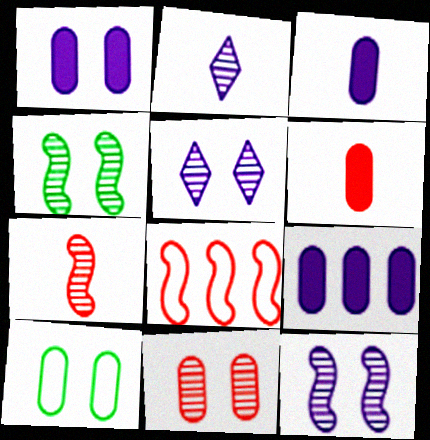[[1, 3, 9], 
[1, 10, 11], 
[4, 5, 11]]